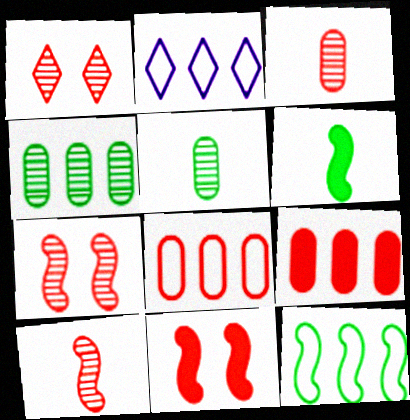[[2, 5, 11], 
[2, 8, 12]]